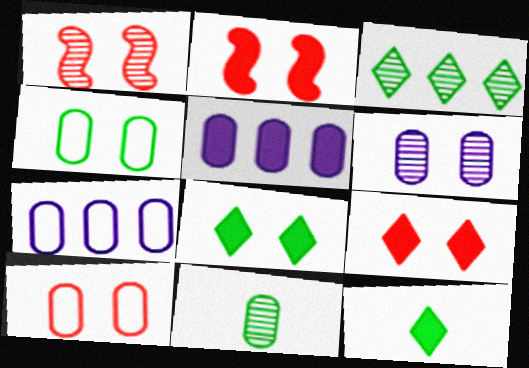[[1, 7, 12], 
[1, 9, 10], 
[2, 5, 12], 
[5, 10, 11]]